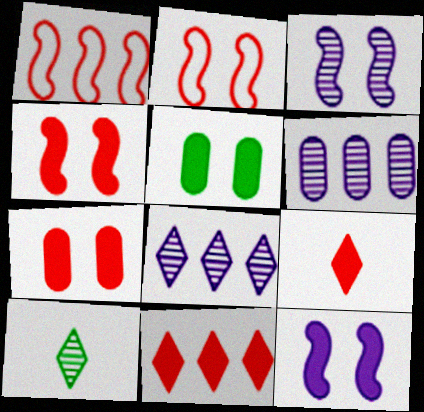[]